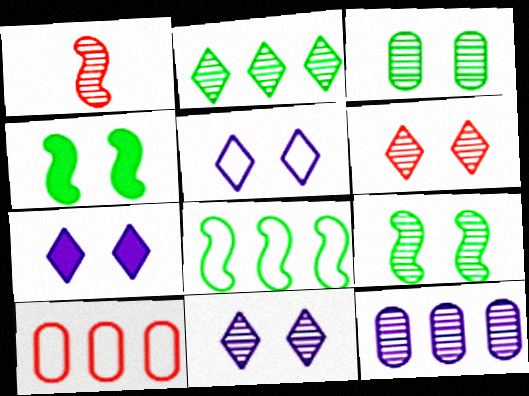[[5, 7, 11]]